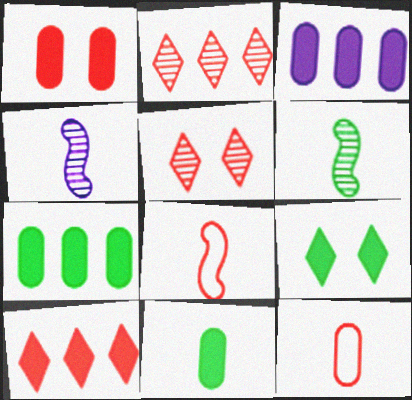[[1, 2, 8], 
[1, 3, 11]]